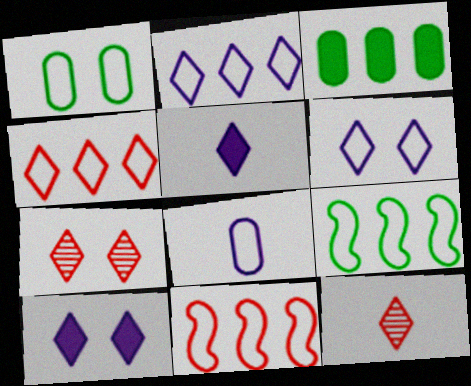[]